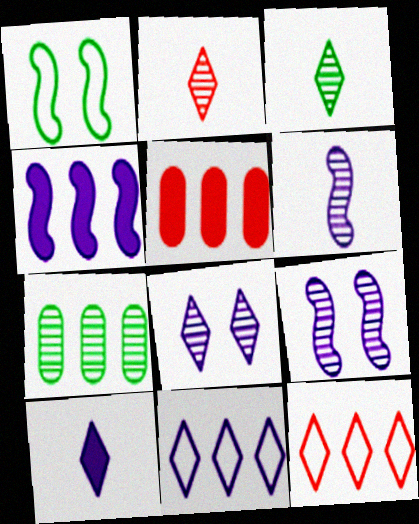[[2, 7, 9], 
[4, 7, 12], 
[8, 10, 11]]